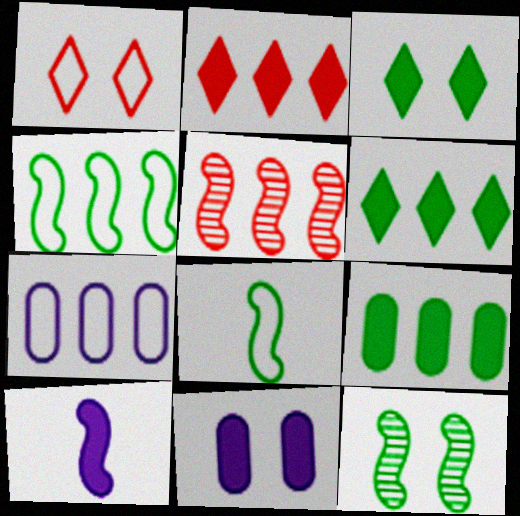[[1, 7, 8], 
[1, 11, 12], 
[5, 6, 7]]